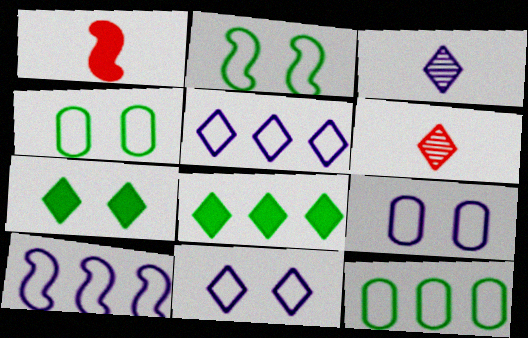[[5, 6, 7], 
[6, 8, 11]]